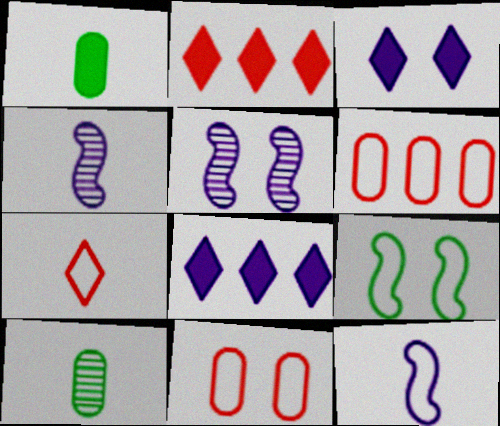[[1, 4, 7]]